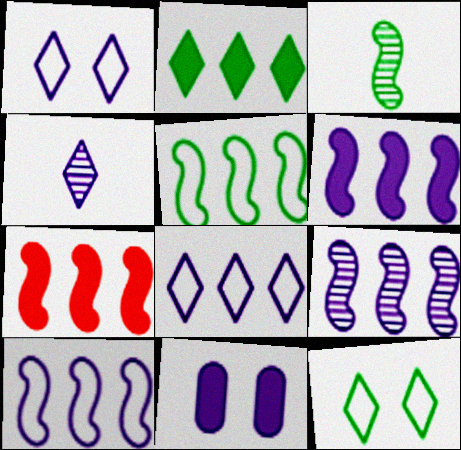[[4, 10, 11], 
[5, 7, 9], 
[6, 9, 10]]